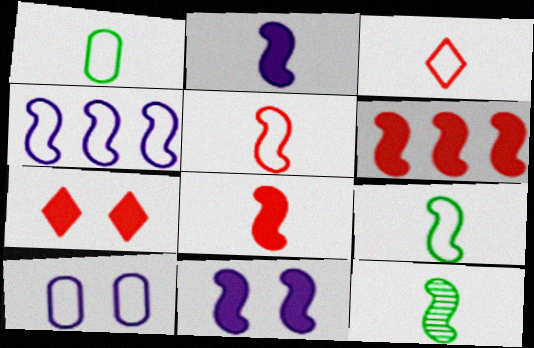[[2, 5, 12]]